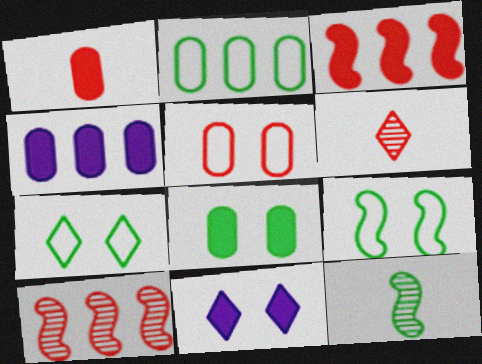[[1, 4, 8], 
[3, 5, 6], 
[4, 6, 9]]